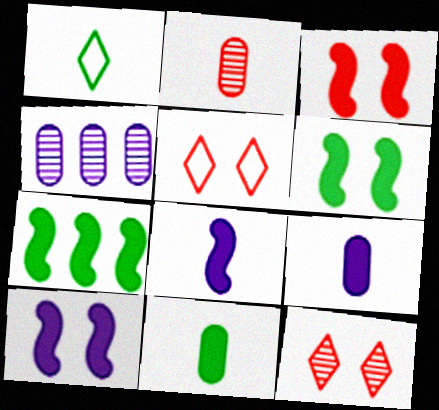[[1, 2, 8], 
[1, 3, 4], 
[3, 6, 10], 
[3, 7, 8]]